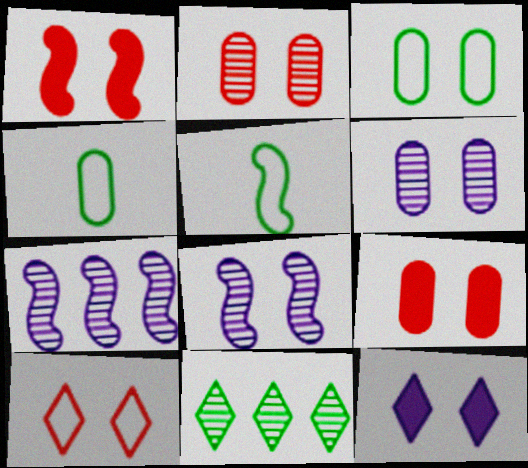[[1, 2, 10], 
[1, 5, 7], 
[3, 6, 9]]